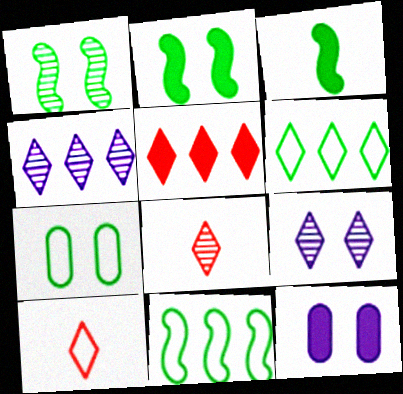[[1, 3, 11], 
[3, 5, 12], 
[4, 5, 6], 
[8, 11, 12]]